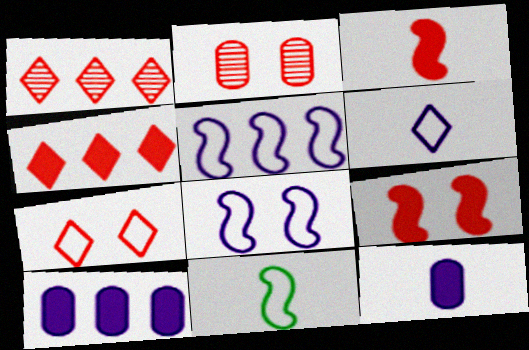[[2, 7, 9]]